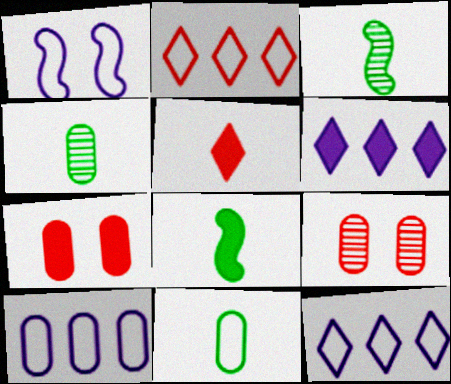[[1, 2, 11], 
[3, 7, 12], 
[4, 7, 10], 
[6, 7, 8], 
[8, 9, 12]]